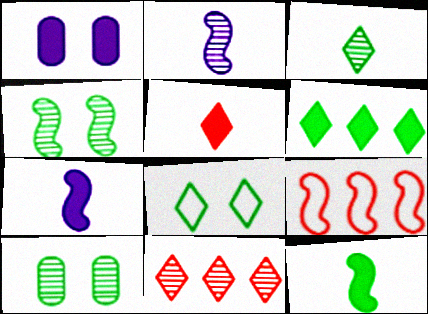[[1, 3, 9], 
[2, 10, 11], 
[3, 6, 8], 
[4, 7, 9]]